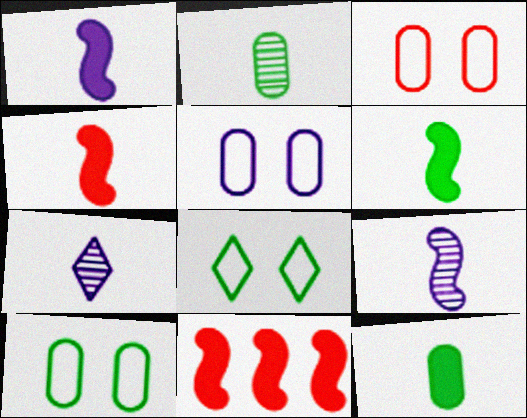[[1, 4, 6], 
[3, 5, 10], 
[7, 10, 11]]